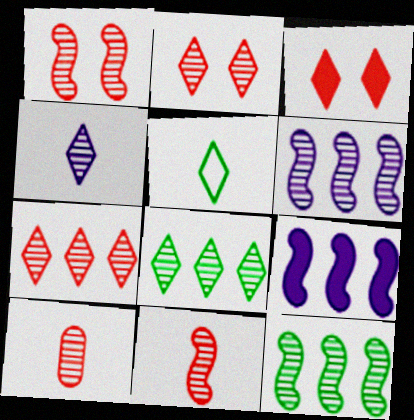[[1, 7, 10], 
[2, 4, 8]]